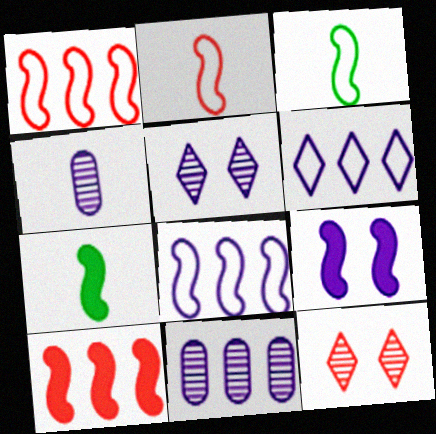[[4, 6, 9], 
[7, 9, 10]]